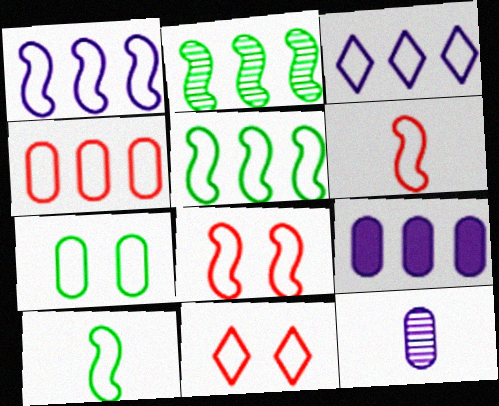[[1, 8, 10], 
[3, 4, 5], 
[3, 6, 7], 
[4, 6, 11]]